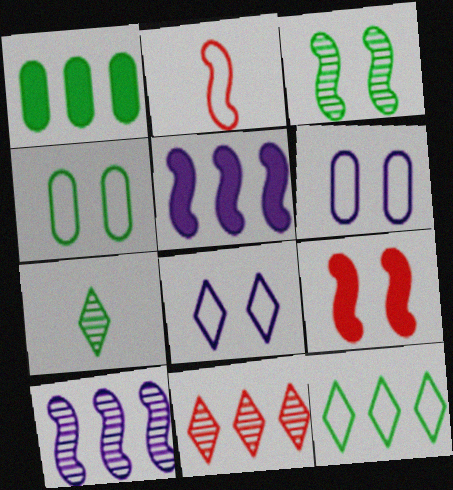[[2, 3, 5], 
[2, 6, 12]]